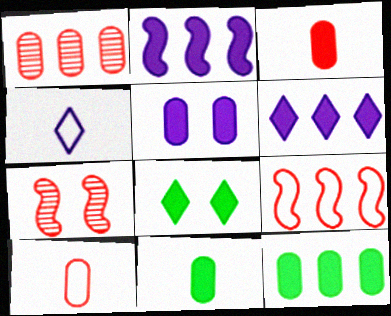[[2, 3, 8], 
[3, 5, 12], 
[4, 7, 12]]